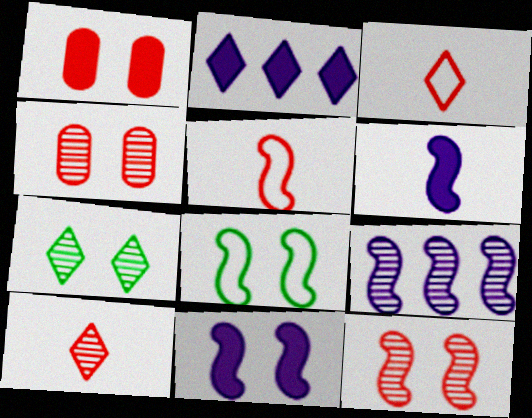[[2, 3, 7], 
[8, 11, 12]]